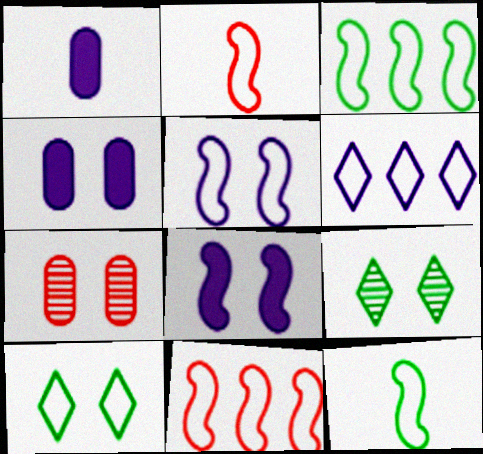[[1, 9, 11], 
[2, 3, 5], 
[5, 11, 12], 
[7, 8, 10]]